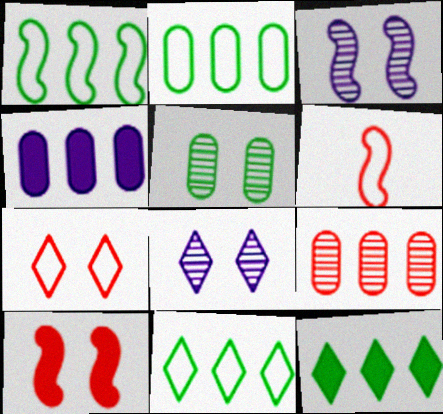[[1, 2, 11], 
[2, 4, 9]]